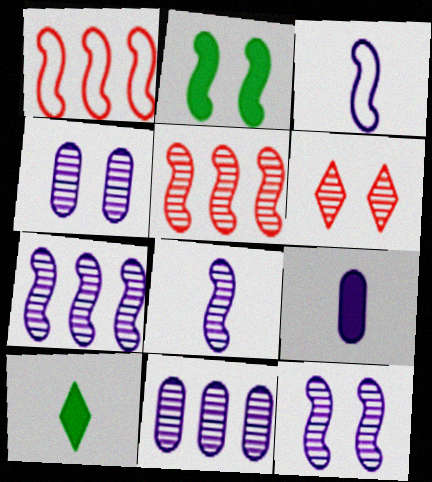[[1, 2, 8], 
[1, 4, 10], 
[2, 3, 5], 
[7, 8, 12]]